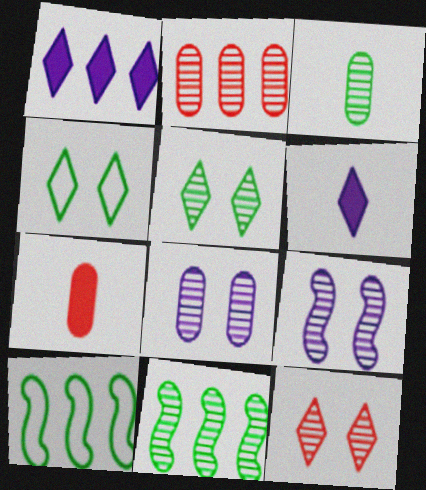[[1, 2, 10], 
[2, 3, 8], 
[3, 5, 11]]